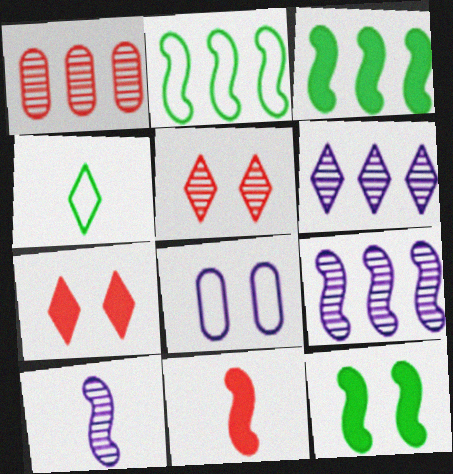[[4, 6, 7], 
[5, 8, 12]]